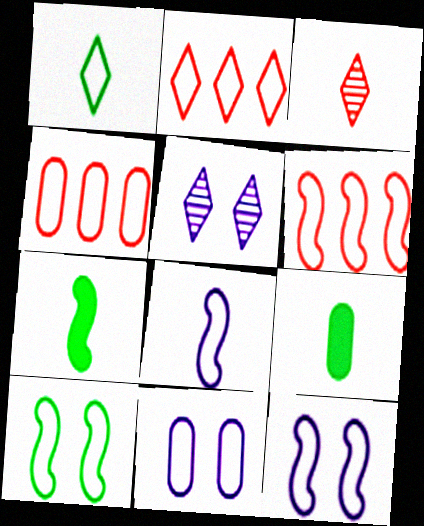[[1, 4, 12], 
[1, 6, 11], 
[2, 4, 6], 
[3, 8, 9], 
[4, 5, 7], 
[5, 6, 9], 
[6, 8, 10]]